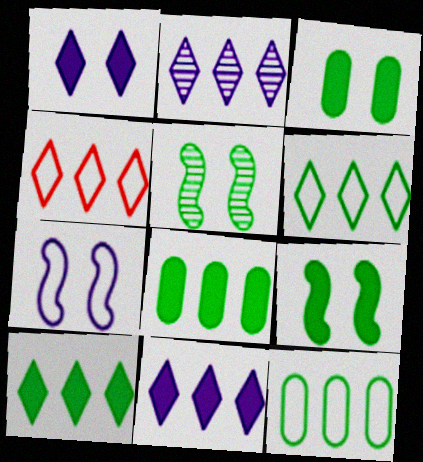[[2, 4, 10]]